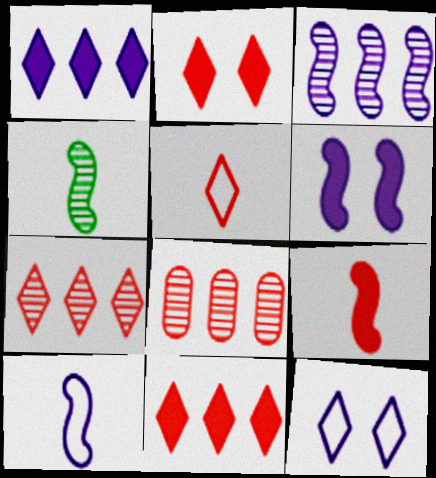[[2, 5, 7], 
[3, 6, 10], 
[4, 9, 10]]